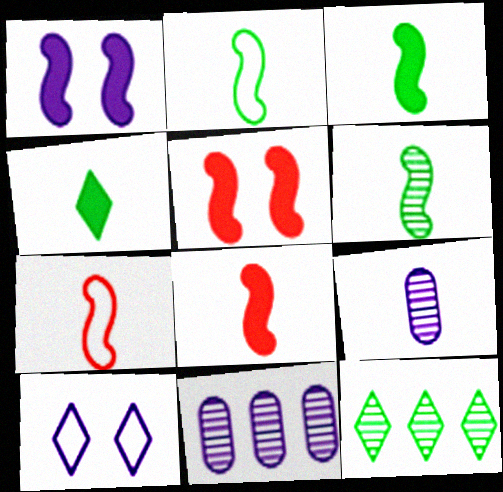[[2, 3, 6], 
[4, 7, 9]]